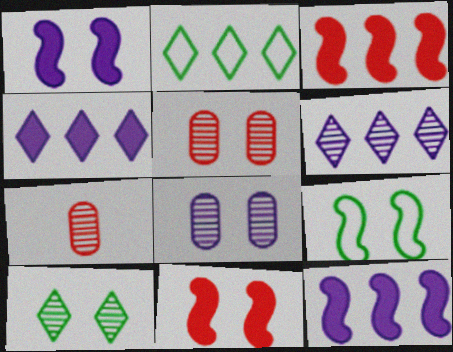[[1, 2, 7], 
[4, 7, 9]]